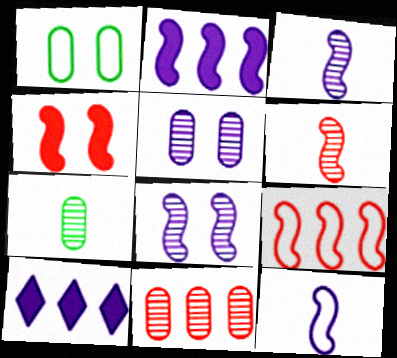[[1, 6, 10], 
[2, 8, 12], 
[4, 6, 9], 
[5, 7, 11], 
[5, 10, 12]]